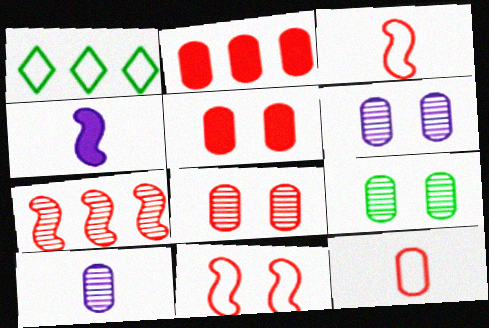[[1, 4, 8], 
[2, 8, 12], 
[6, 8, 9]]